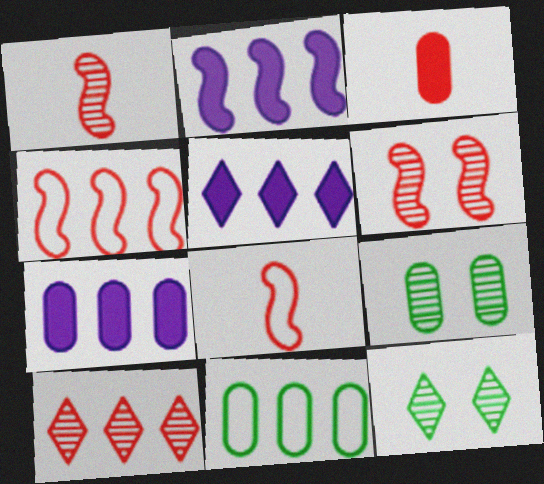[[2, 5, 7], 
[2, 10, 11], 
[5, 8, 9], 
[7, 8, 12]]